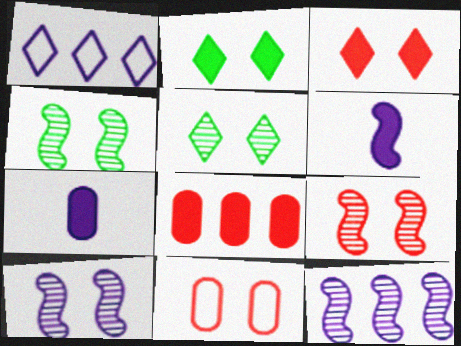[[1, 7, 10], 
[2, 6, 8], 
[2, 10, 11], 
[3, 9, 11], 
[4, 9, 10]]